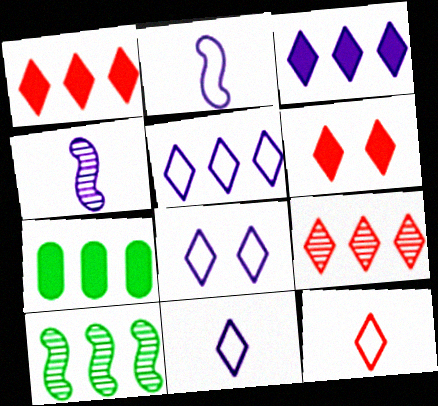[[5, 8, 11], 
[6, 9, 12]]